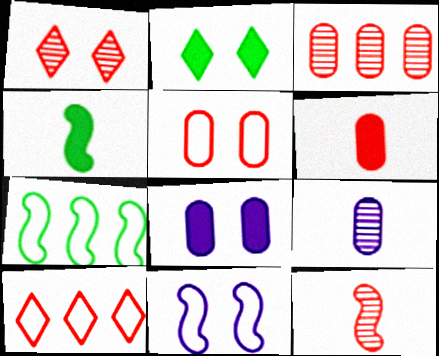[[1, 3, 12], 
[3, 5, 6]]